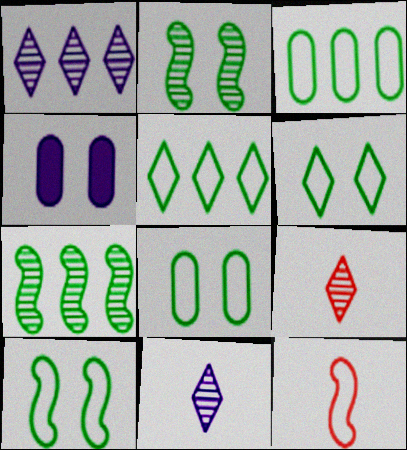[[6, 8, 10]]